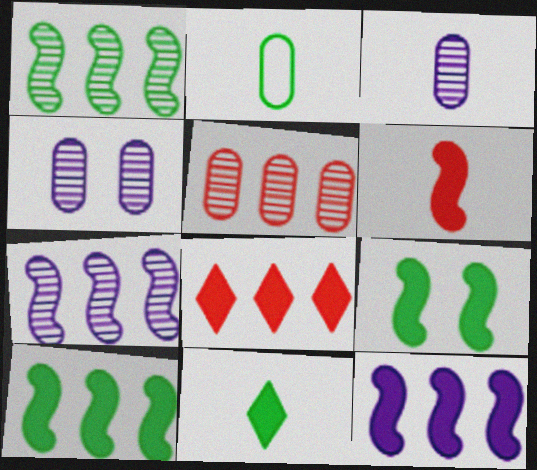[[6, 9, 12]]